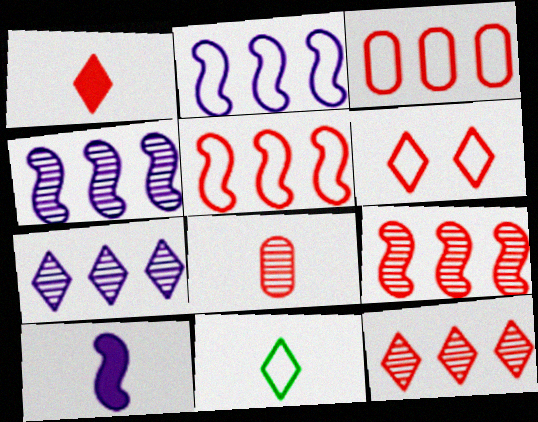[[1, 6, 12], 
[8, 10, 11]]